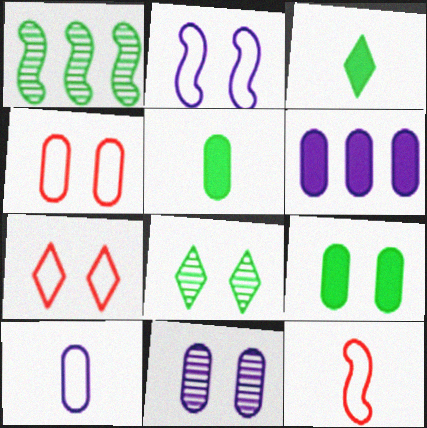[[4, 9, 11], 
[6, 8, 12], 
[6, 10, 11]]